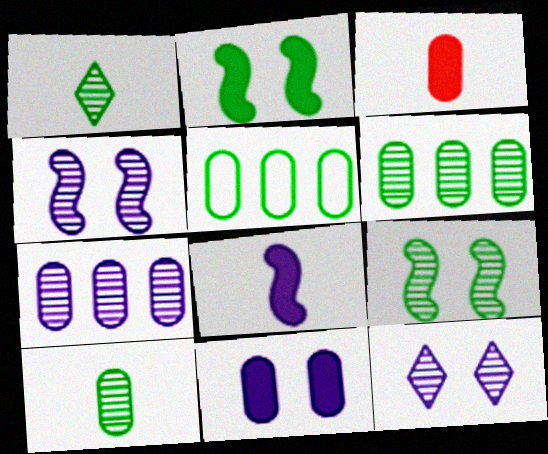[[1, 2, 5], 
[1, 6, 9]]